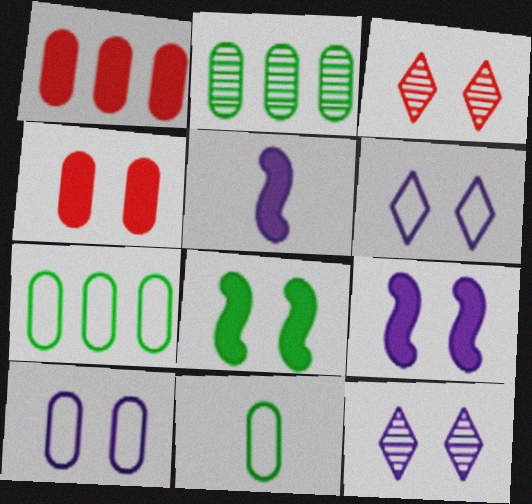[[3, 5, 7], 
[3, 8, 10], 
[9, 10, 12]]